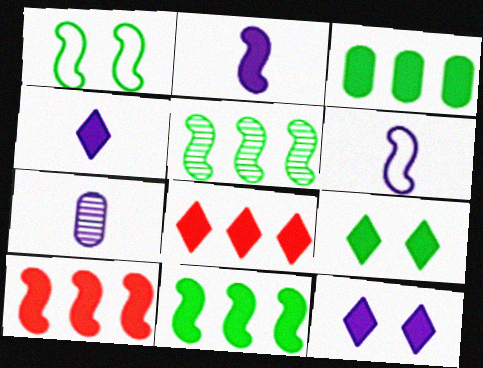[[1, 7, 8], 
[4, 6, 7], 
[4, 8, 9]]